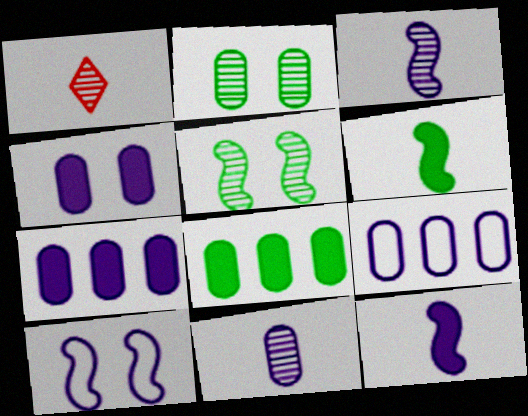[[1, 8, 10], 
[4, 9, 11]]